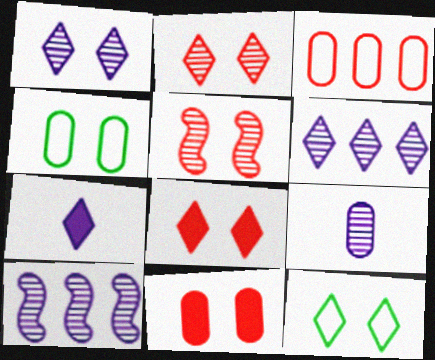[[1, 8, 12], 
[1, 9, 10]]